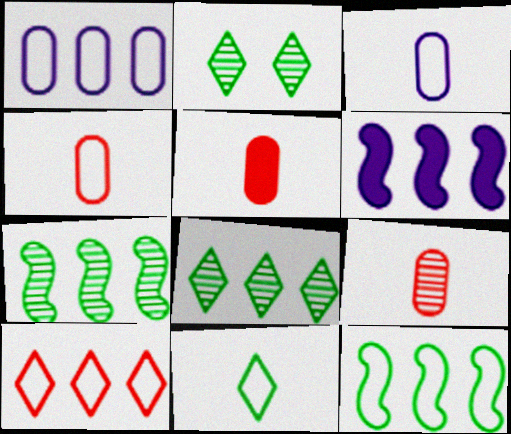[[1, 10, 12], 
[2, 4, 6], 
[4, 5, 9]]